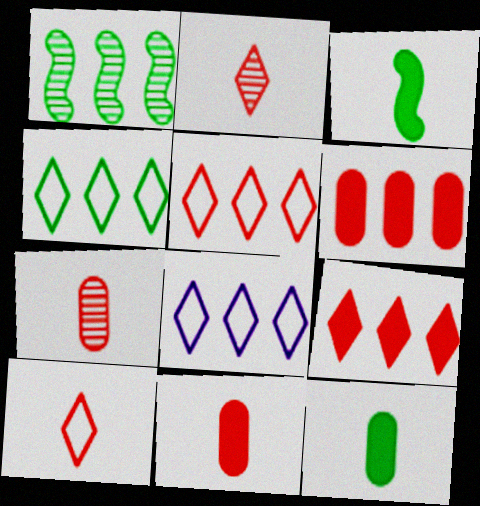[[1, 6, 8], 
[4, 5, 8]]